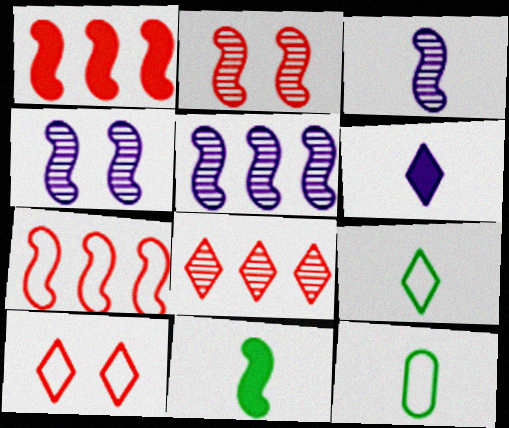[[3, 4, 5], 
[4, 7, 11]]